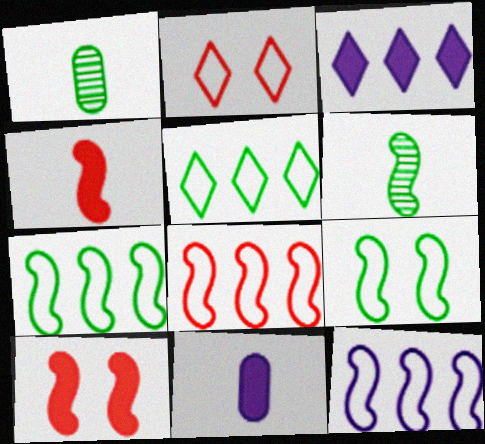[[6, 10, 12], 
[7, 8, 12]]